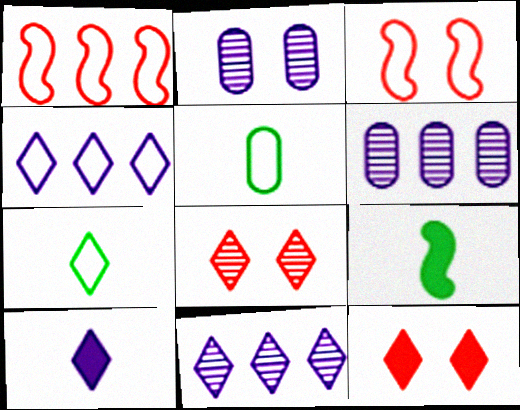[[3, 4, 5], 
[7, 11, 12]]